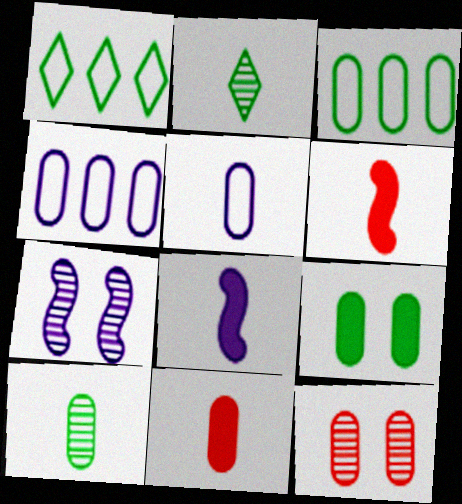[[1, 7, 11], 
[1, 8, 12], 
[2, 5, 6], 
[3, 9, 10], 
[5, 10, 11]]